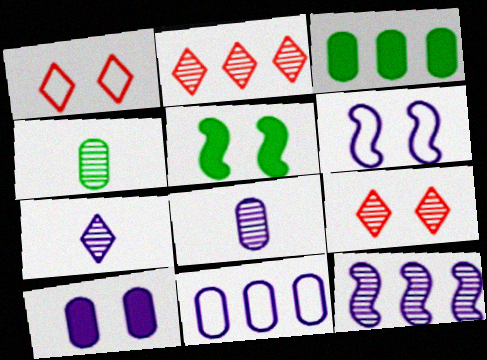[[4, 9, 12], 
[8, 10, 11]]